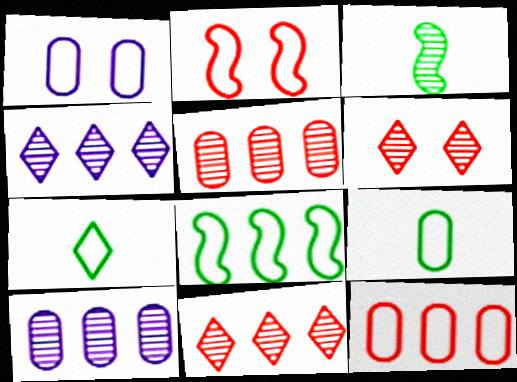[[1, 9, 12], 
[3, 6, 10]]